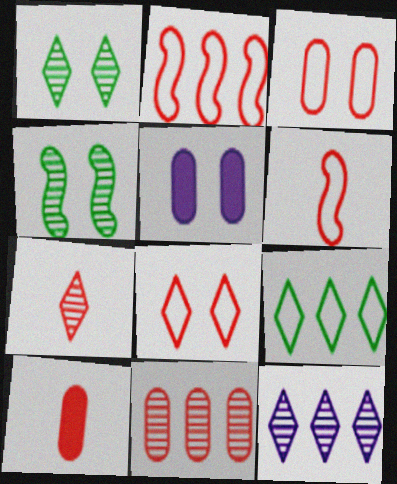[[1, 7, 12], 
[3, 10, 11], 
[4, 5, 8], 
[6, 7, 10]]